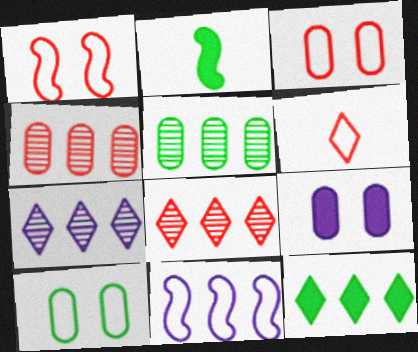[[2, 3, 7], 
[4, 11, 12], 
[6, 10, 11]]